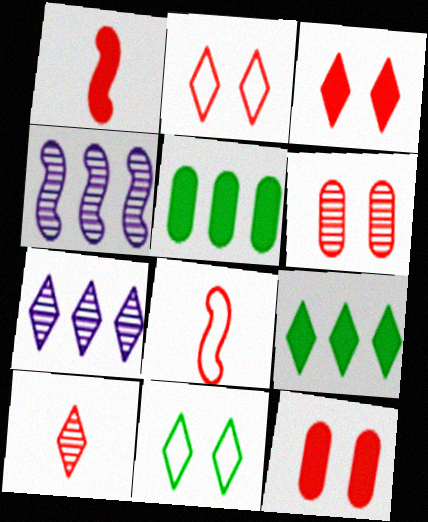[]